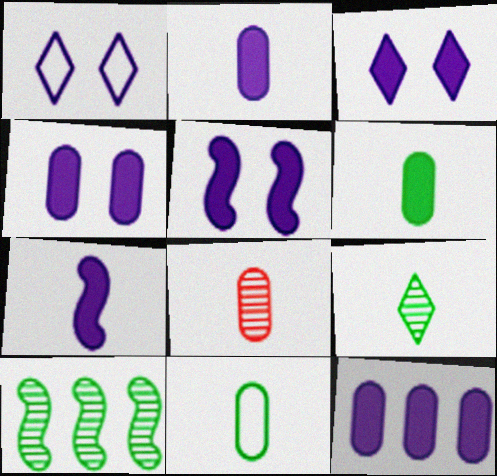[[2, 4, 12], 
[2, 8, 11], 
[3, 4, 5], 
[3, 7, 12]]